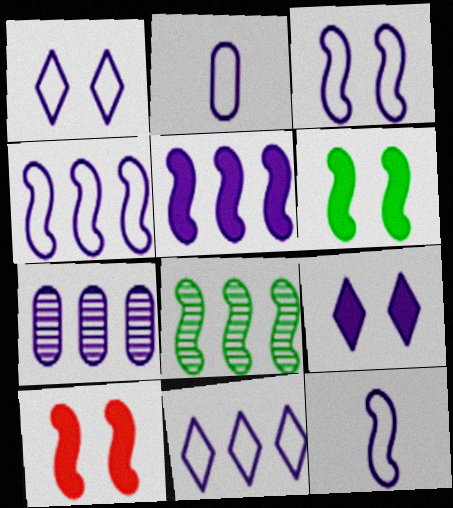[[1, 2, 4], 
[2, 3, 11], 
[3, 4, 12], 
[5, 7, 11], 
[7, 9, 12], 
[8, 10, 12]]